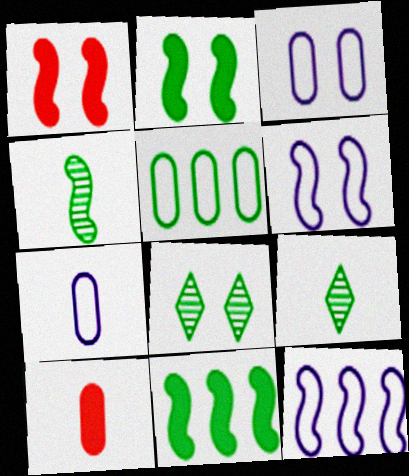[[1, 3, 8], 
[1, 4, 12], 
[2, 5, 9], 
[8, 10, 12]]